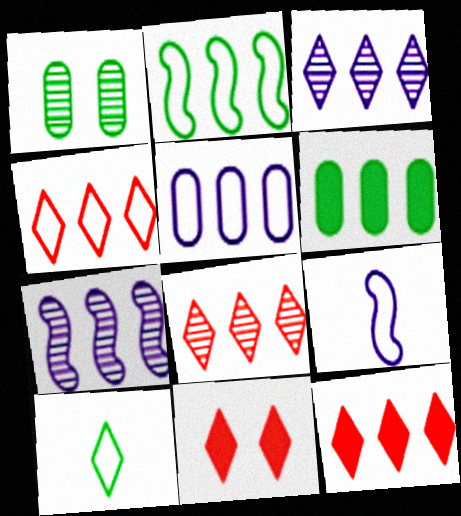[[1, 9, 12], 
[2, 4, 5], 
[3, 10, 11], 
[4, 6, 7], 
[4, 8, 12]]